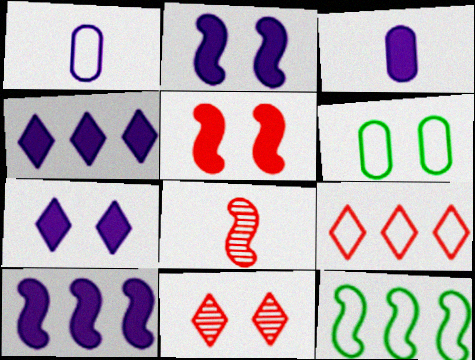[[2, 3, 4], 
[2, 6, 11], 
[2, 8, 12], 
[3, 7, 10], 
[3, 11, 12], 
[4, 6, 8]]